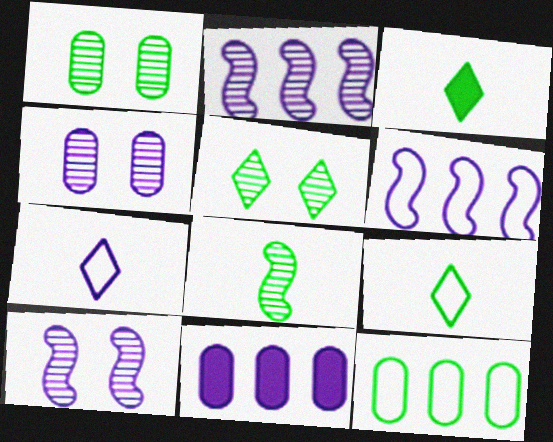[[7, 10, 11]]